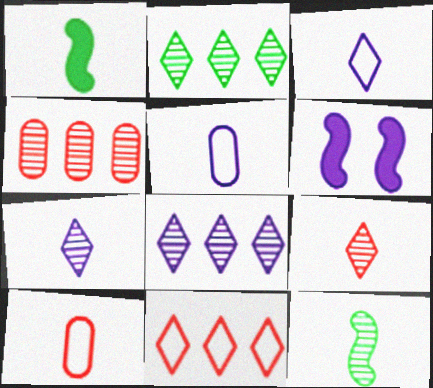[[1, 5, 9], 
[1, 7, 10], 
[2, 6, 10], 
[5, 6, 8]]